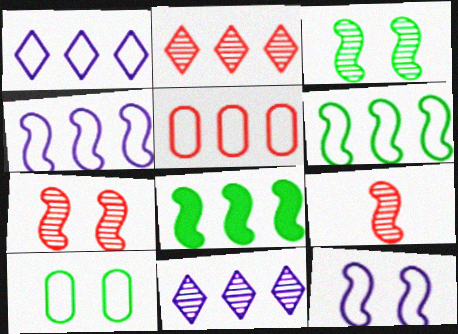[[1, 5, 6], 
[5, 8, 11], 
[8, 9, 12]]